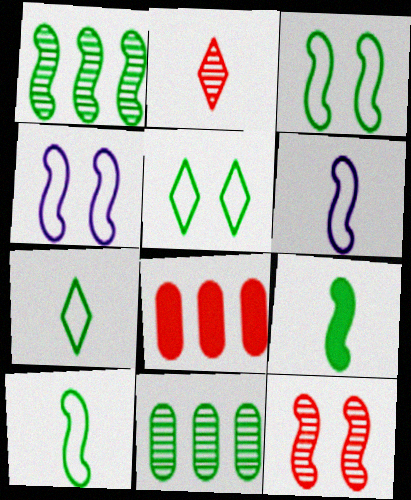[[1, 3, 9], 
[5, 9, 11]]